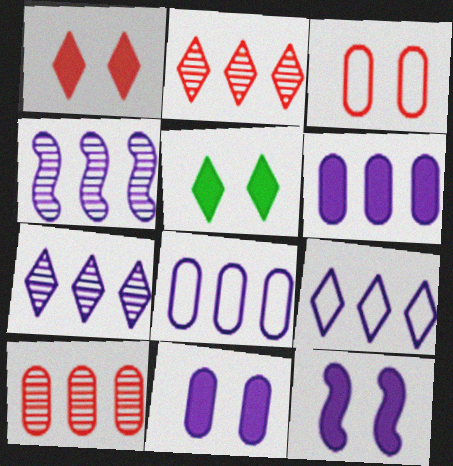[[4, 6, 9]]